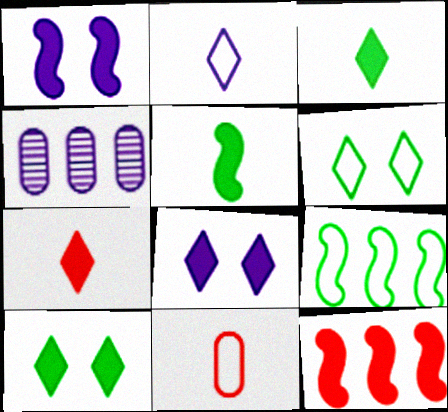[[1, 2, 4], 
[1, 5, 12]]